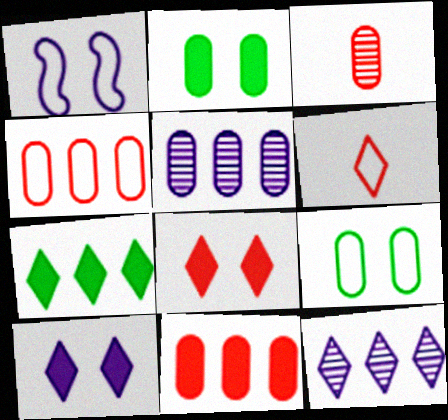[[1, 3, 7]]